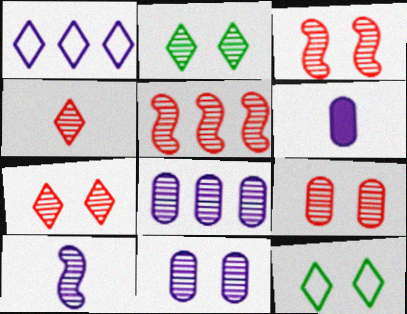[[2, 3, 11], 
[3, 7, 9], 
[4, 5, 9], 
[5, 6, 12]]